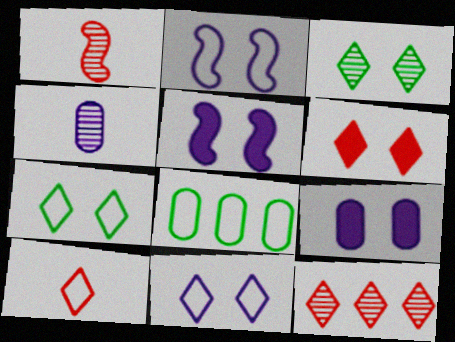[[2, 8, 10], 
[3, 6, 11], 
[6, 10, 12]]